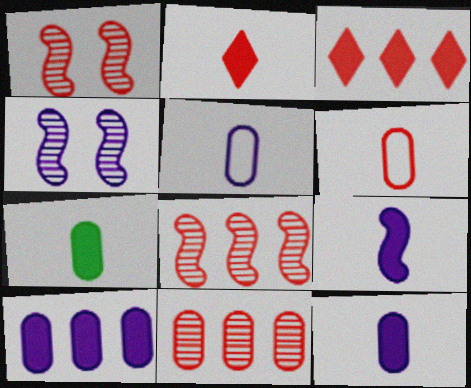[[1, 3, 6], 
[2, 7, 9]]